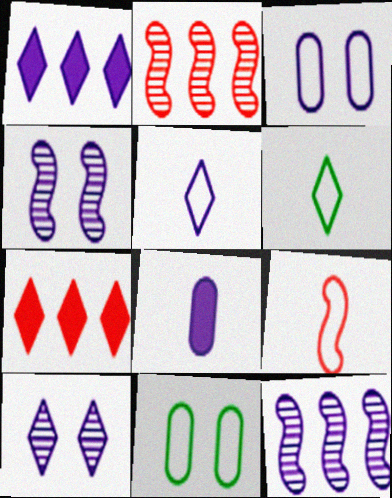[[1, 5, 10], 
[6, 7, 10]]